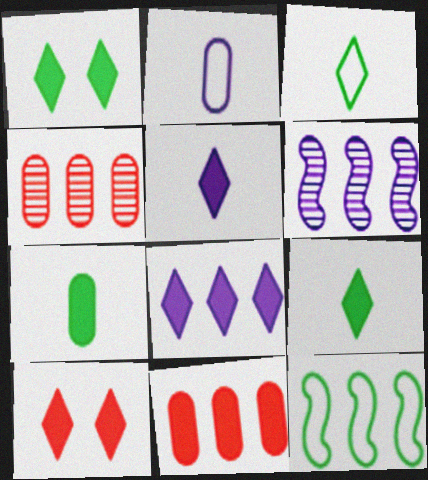[[4, 8, 12], 
[8, 9, 10]]